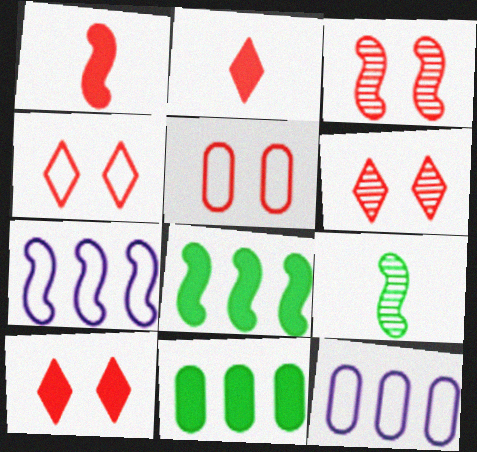[[3, 5, 10], 
[4, 6, 10], 
[9, 10, 12]]